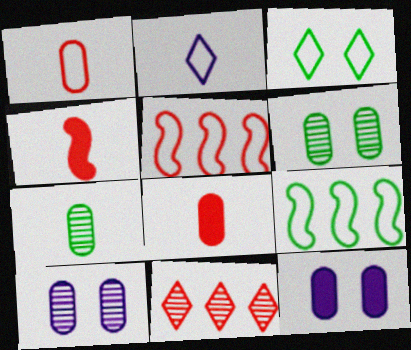[[2, 4, 7]]